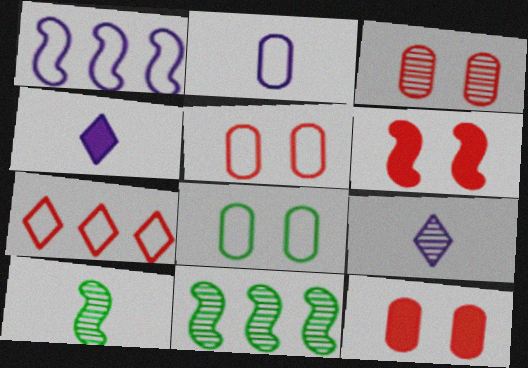[[1, 6, 10], 
[3, 5, 12], 
[3, 9, 11], 
[4, 5, 11]]